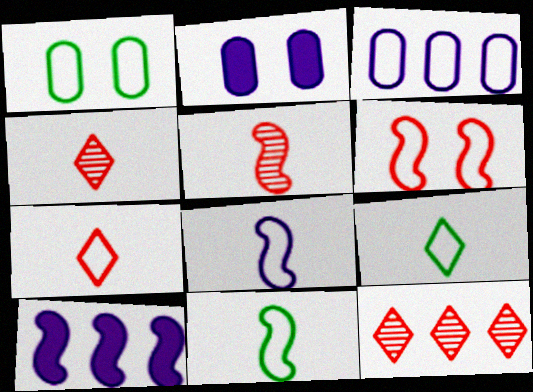[[1, 4, 10], 
[2, 11, 12], 
[3, 6, 9]]